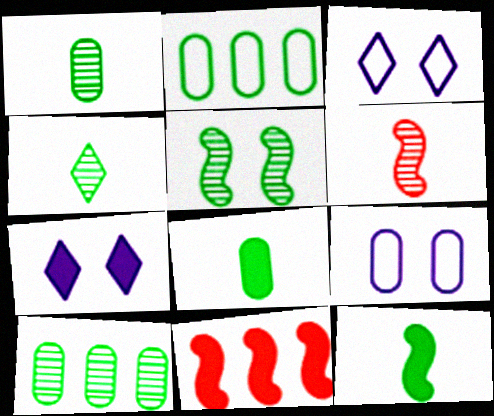[[1, 3, 11], 
[2, 6, 7], 
[4, 5, 10], 
[4, 9, 11], 
[7, 8, 11]]